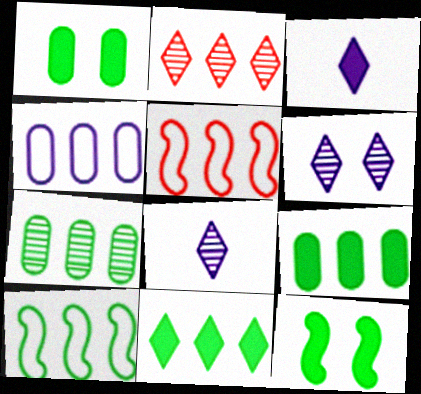[[1, 5, 8], 
[7, 10, 11]]